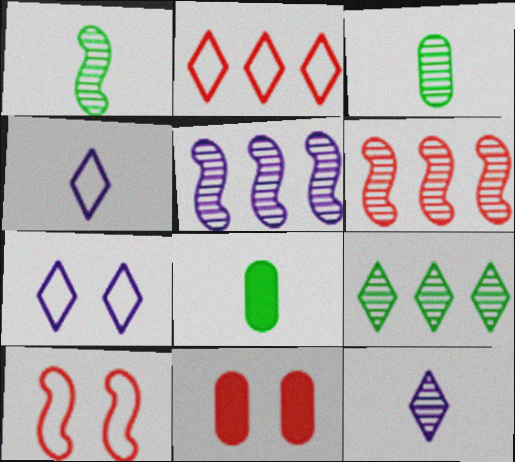[[6, 7, 8]]